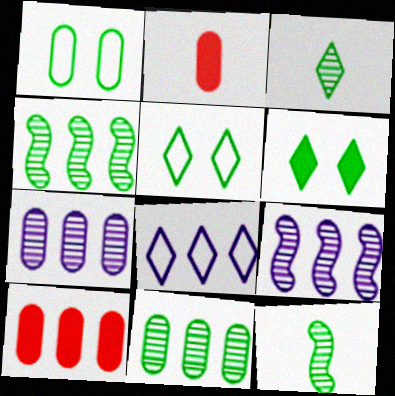[[1, 2, 7], 
[2, 5, 9], 
[4, 8, 10]]